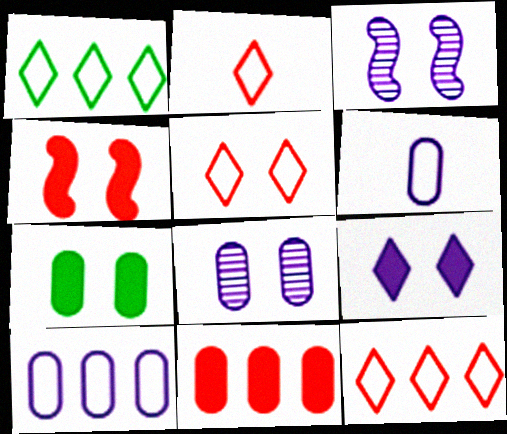[[2, 5, 12], 
[3, 5, 7], 
[4, 7, 9]]